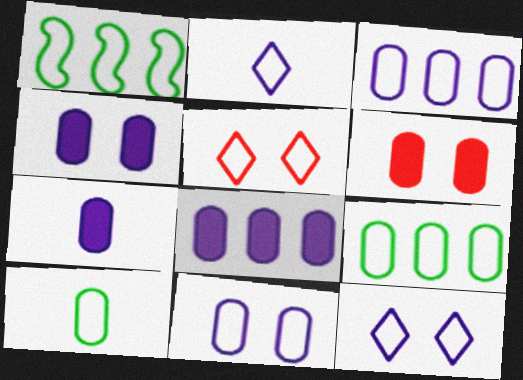[[4, 7, 8]]